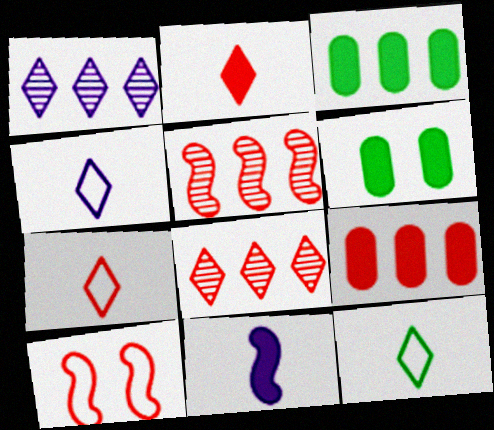[[4, 5, 6], 
[4, 7, 12]]